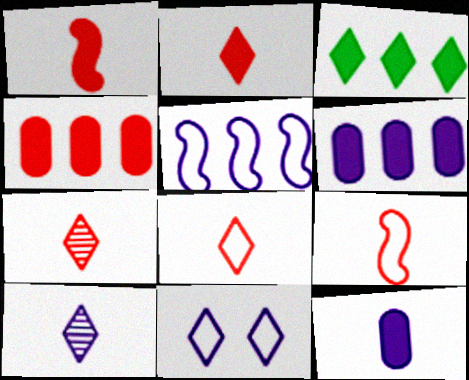[[2, 7, 8], 
[3, 7, 11]]